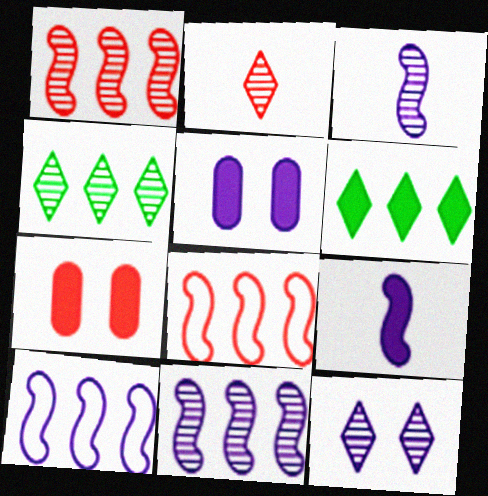[[2, 4, 12], 
[2, 7, 8], 
[6, 7, 9]]